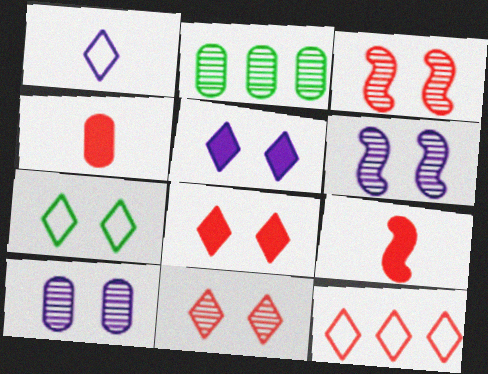[[1, 7, 12], 
[3, 4, 12], 
[5, 7, 11]]